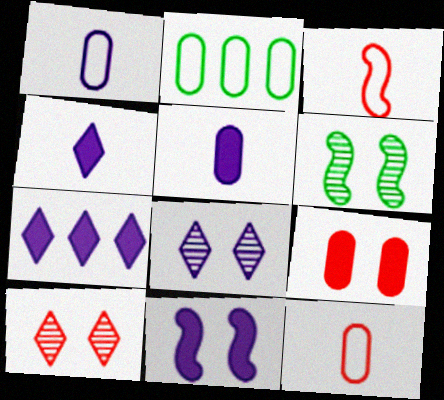[[5, 7, 11], 
[6, 7, 12]]